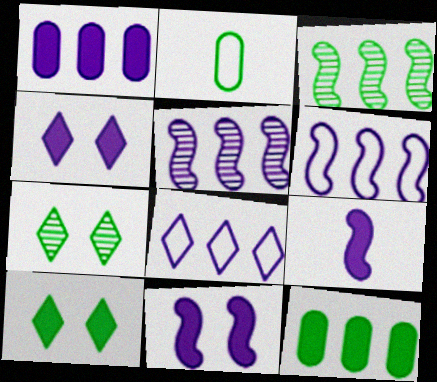[[1, 4, 9], 
[1, 5, 8], 
[2, 3, 10]]